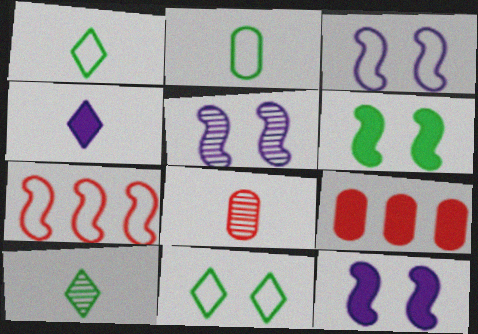[[1, 5, 9], 
[3, 5, 12], 
[3, 9, 10], 
[4, 6, 9]]